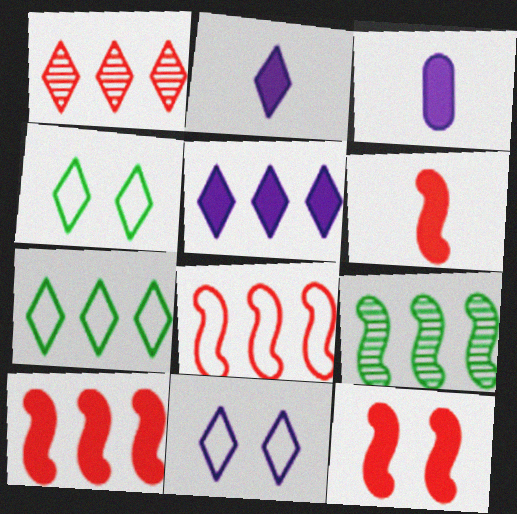[[1, 2, 4], 
[1, 5, 7], 
[6, 10, 12]]